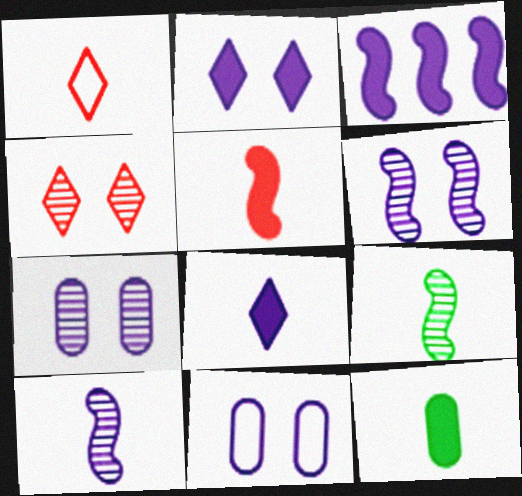[[1, 10, 12], 
[2, 6, 11], 
[5, 8, 12]]